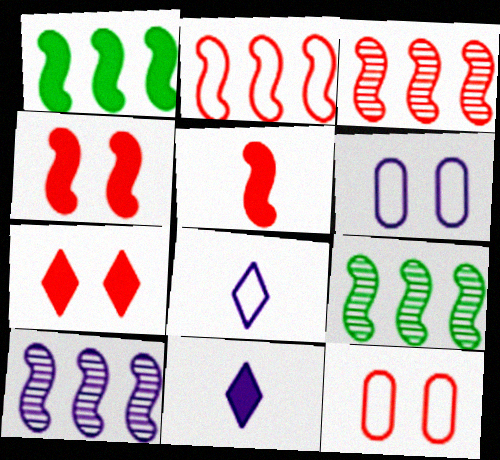[[1, 2, 10], 
[3, 9, 10], 
[6, 10, 11], 
[9, 11, 12]]